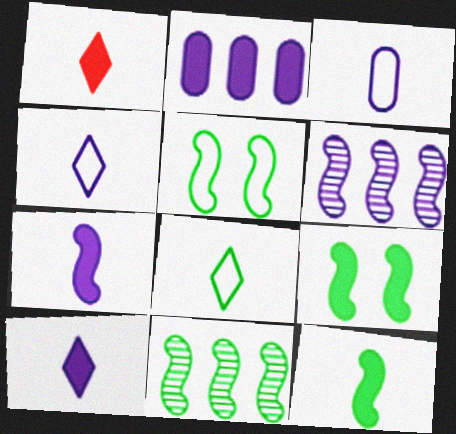[[1, 2, 9], 
[5, 11, 12]]